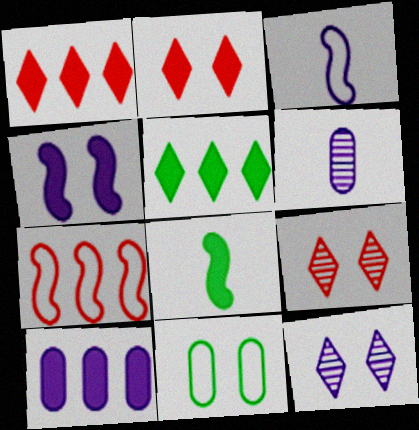[[2, 8, 10], 
[3, 10, 12], 
[4, 9, 11]]